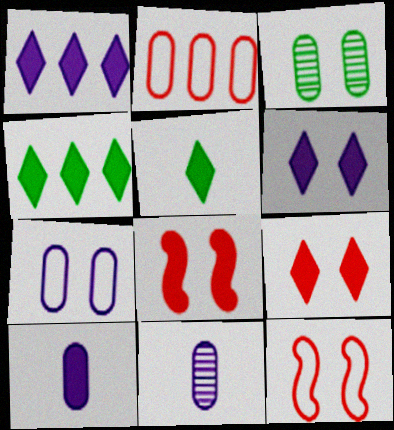[[1, 5, 9], 
[2, 3, 10], 
[3, 6, 12], 
[4, 8, 10], 
[4, 11, 12]]